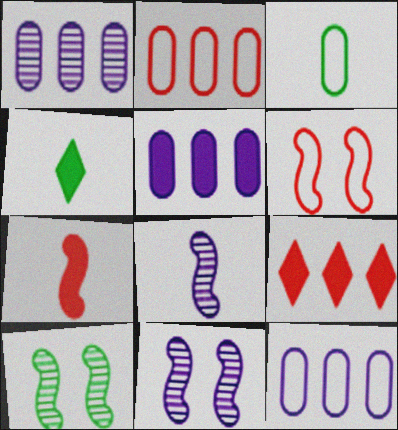[[1, 4, 6], 
[1, 5, 12], 
[2, 4, 11], 
[3, 9, 11]]